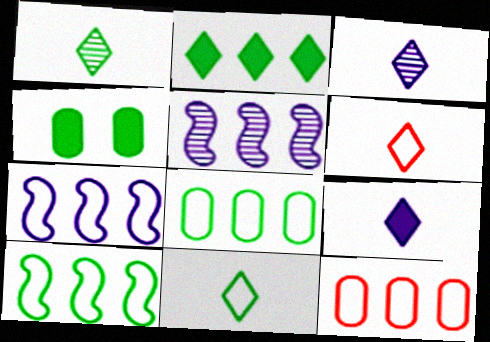[[1, 4, 10], 
[1, 6, 9], 
[2, 5, 12], 
[4, 5, 6]]